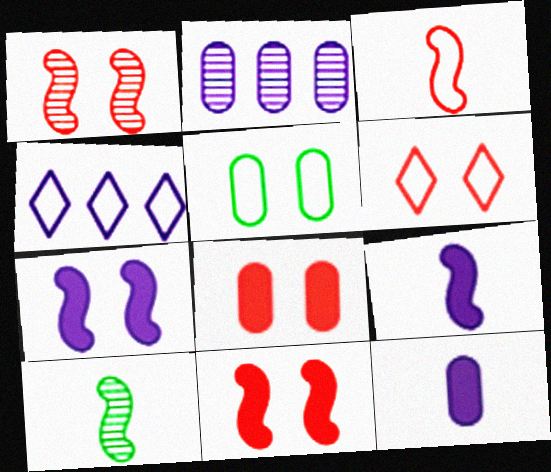[[1, 6, 8], 
[3, 4, 5], 
[3, 9, 10], 
[4, 8, 10]]